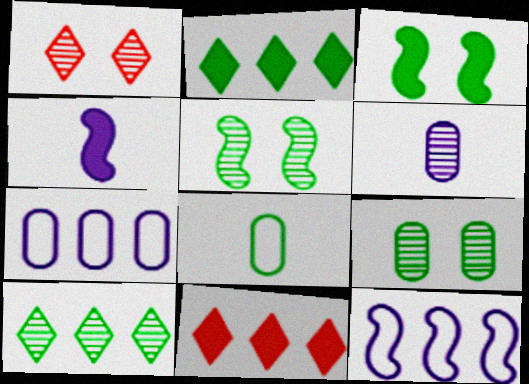[[2, 5, 8], 
[3, 8, 10]]